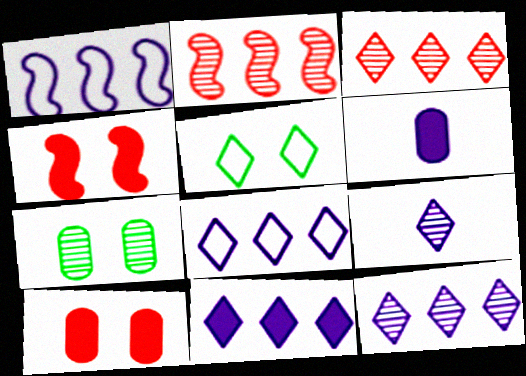[[2, 5, 6], 
[2, 7, 9], 
[8, 11, 12]]